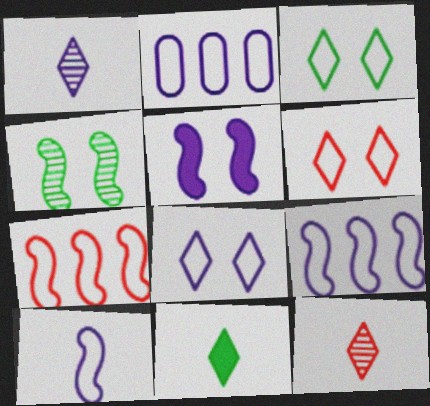[[1, 2, 5], 
[2, 8, 10], 
[3, 6, 8]]